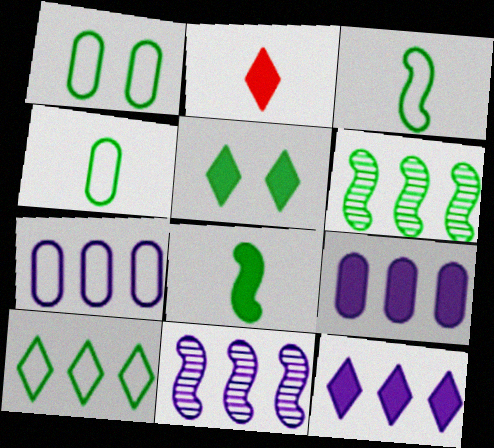[[1, 2, 11], 
[1, 3, 10], 
[2, 5, 12], 
[4, 5, 6], 
[7, 11, 12]]